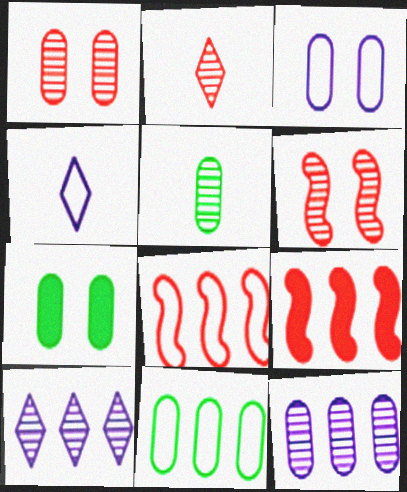[[1, 3, 7], 
[1, 5, 12], 
[5, 6, 10], 
[5, 7, 11], 
[9, 10, 11]]